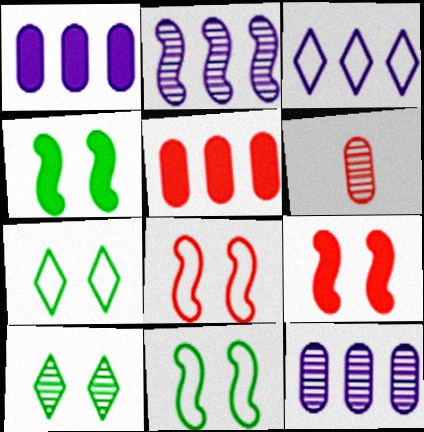[[1, 2, 3], 
[2, 6, 10], 
[3, 4, 6]]